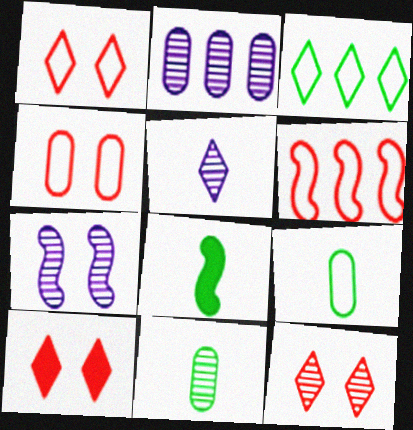[[1, 2, 8], 
[1, 10, 12], 
[2, 5, 7], 
[3, 5, 10], 
[6, 7, 8]]